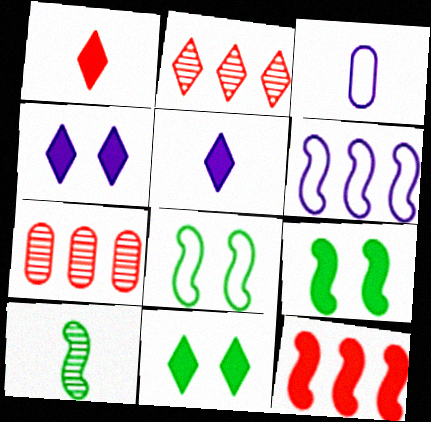[[1, 3, 10], 
[2, 3, 9], 
[5, 7, 8]]